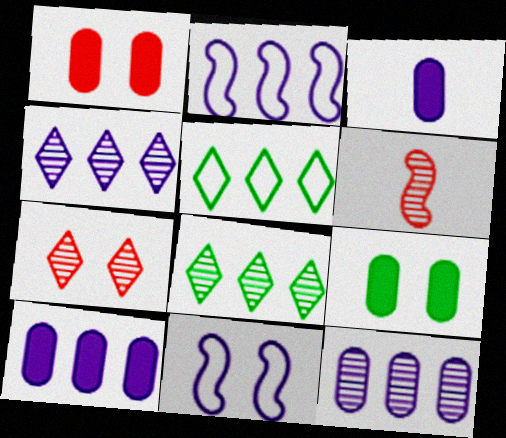[[2, 4, 10], 
[3, 4, 11], 
[7, 9, 11]]